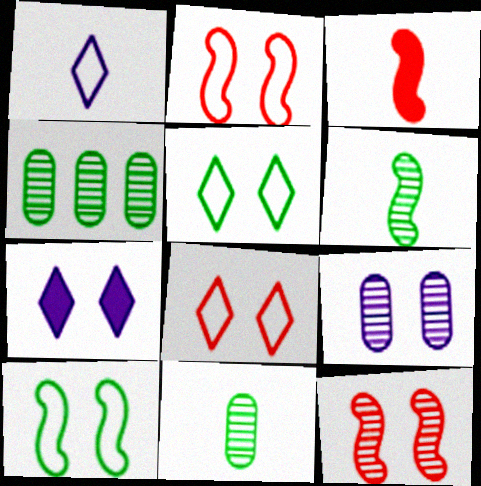[[1, 3, 11]]